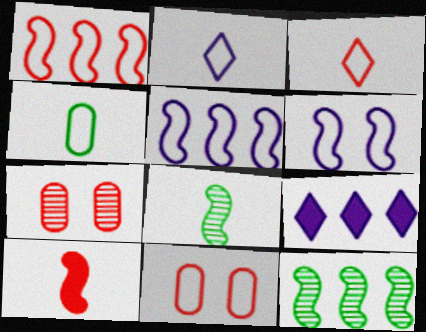[[1, 3, 11], 
[6, 10, 12], 
[8, 9, 11]]